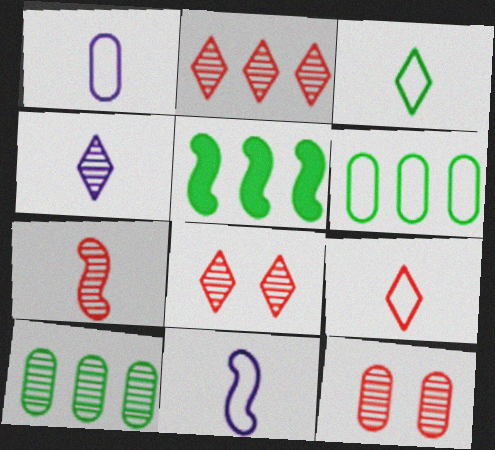[[1, 5, 8], 
[2, 7, 12]]